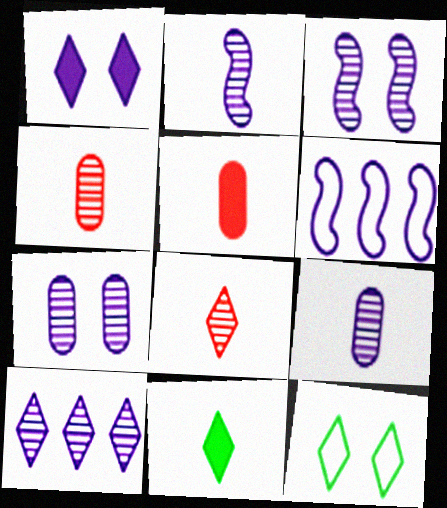[[1, 6, 9], 
[2, 7, 10], 
[3, 9, 10]]